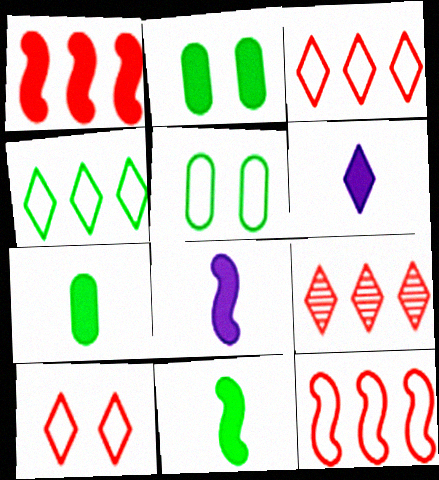[[1, 2, 6], 
[5, 8, 9]]